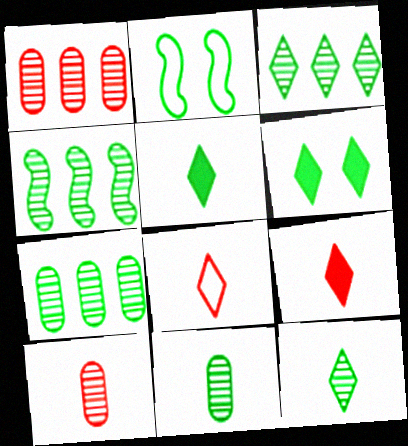[[2, 5, 7], 
[3, 4, 7]]